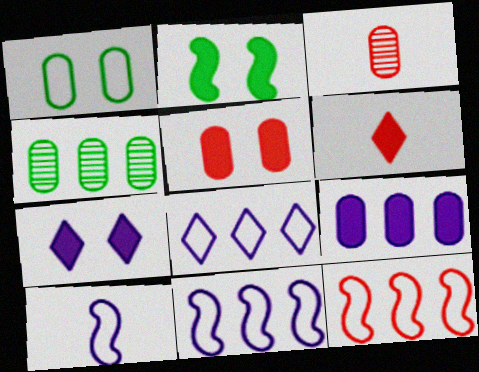[[1, 3, 9], 
[2, 3, 8], 
[2, 5, 7], 
[2, 6, 9]]